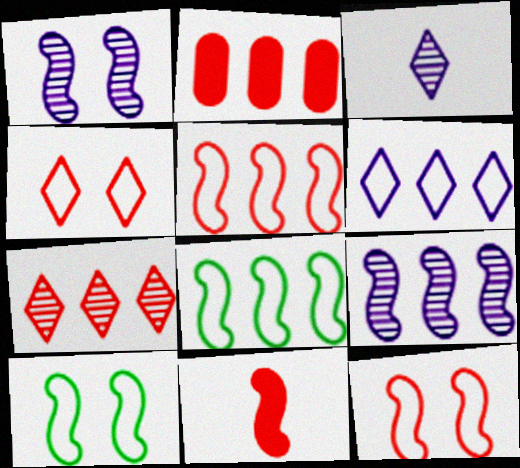[[1, 8, 11], 
[2, 3, 10], 
[2, 5, 7], 
[9, 10, 11]]